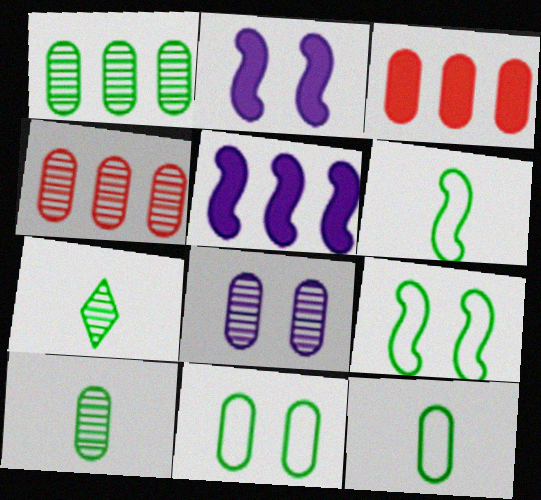[[3, 8, 12], 
[4, 8, 10]]